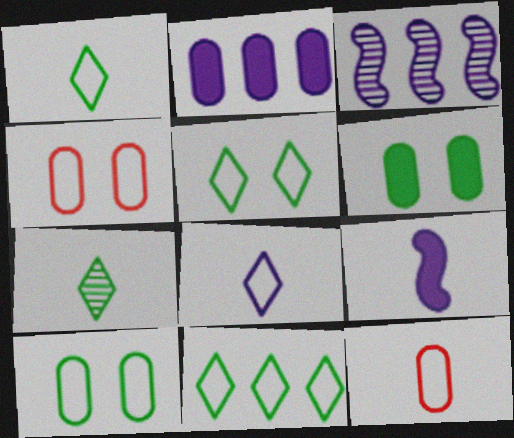[[1, 5, 11], 
[7, 9, 12]]